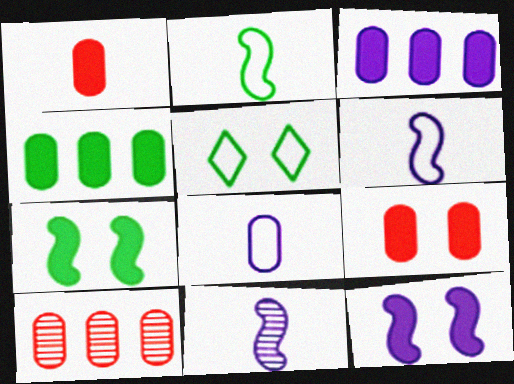[]